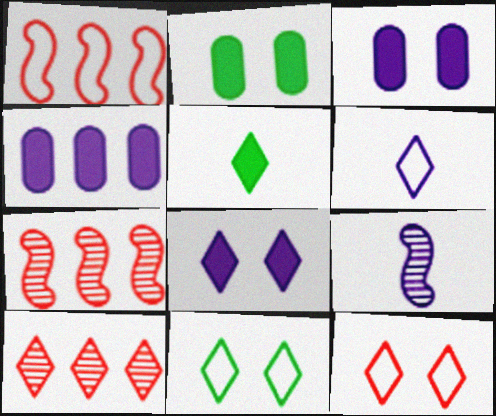[[2, 6, 7]]